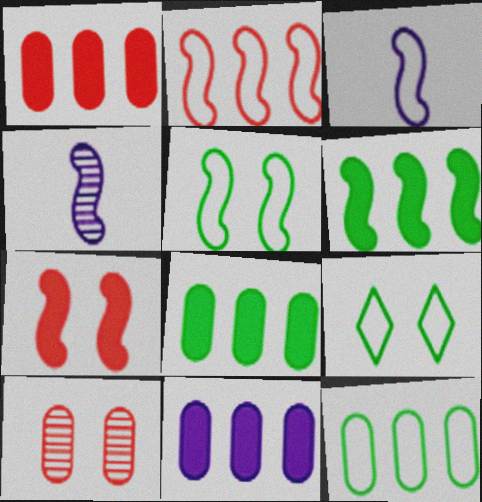[[1, 4, 9], 
[1, 8, 11], 
[2, 3, 5]]